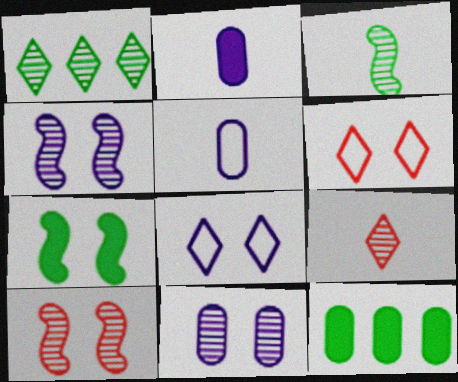[[6, 7, 11]]